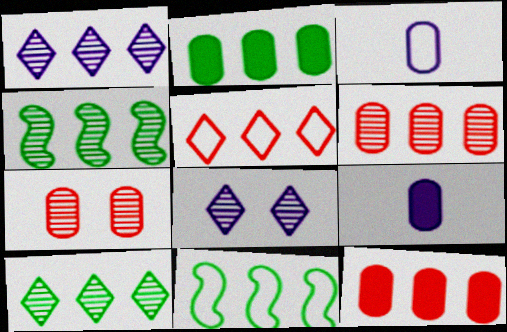[[1, 4, 6], 
[1, 11, 12], 
[2, 3, 7], 
[2, 10, 11]]